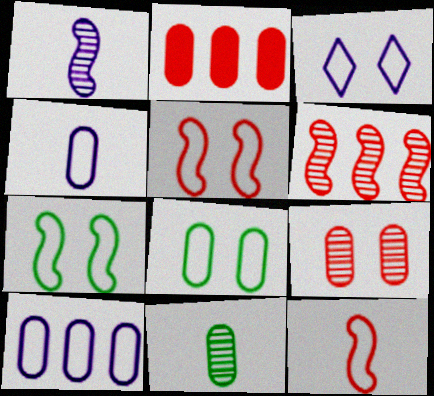[[3, 5, 8]]